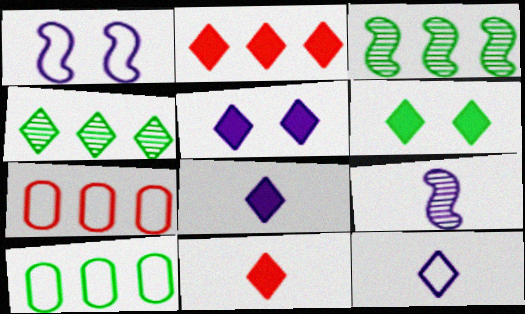[[2, 6, 8], 
[6, 7, 9]]